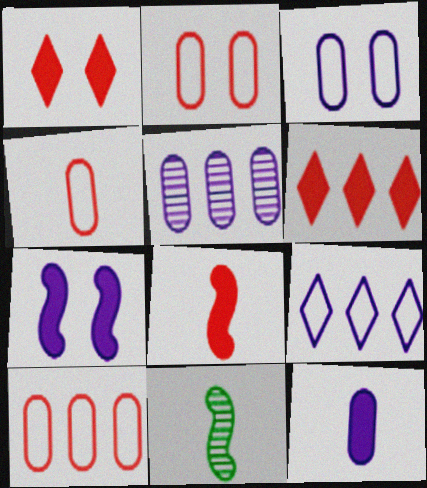[[2, 4, 10], 
[3, 5, 12], 
[3, 6, 11]]